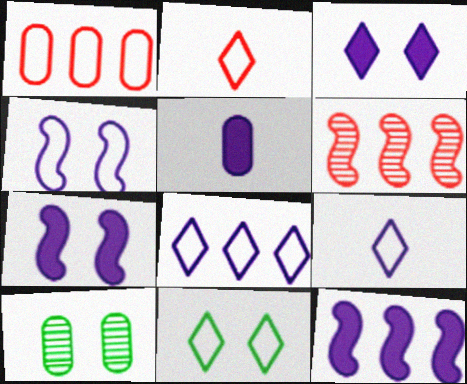[[1, 5, 10], 
[2, 8, 11], 
[2, 10, 12], 
[3, 5, 12], 
[5, 6, 11]]